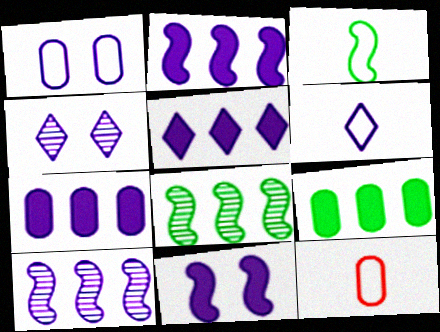[[1, 4, 11], 
[2, 5, 7], 
[3, 6, 12], 
[4, 5, 6]]